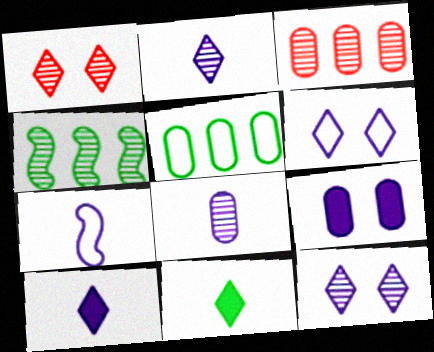[[1, 4, 8], 
[7, 8, 10]]